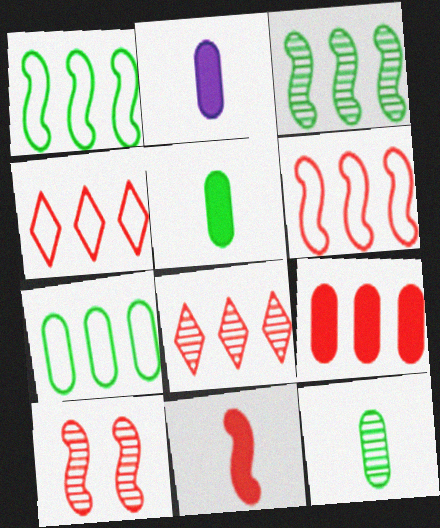[[6, 8, 9], 
[6, 10, 11]]